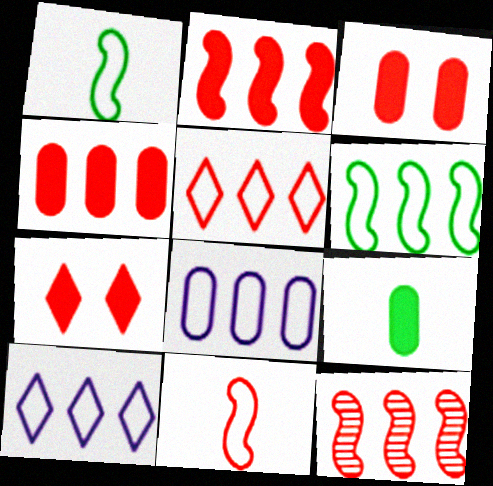[[4, 5, 12], 
[5, 6, 8]]